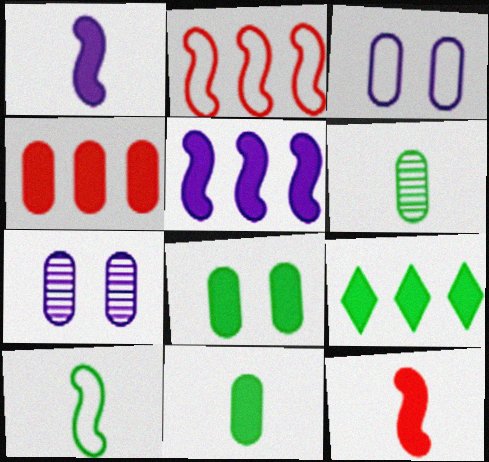[[3, 4, 6], 
[4, 5, 9]]